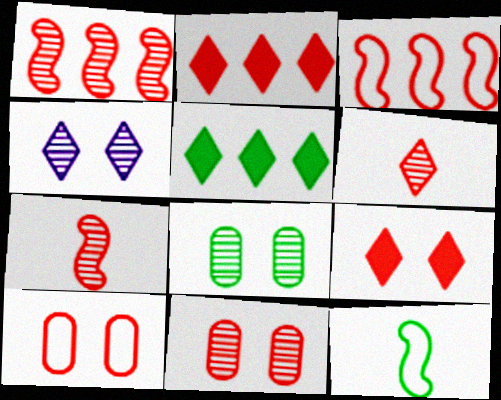[[1, 6, 11], 
[2, 7, 10], 
[5, 8, 12]]